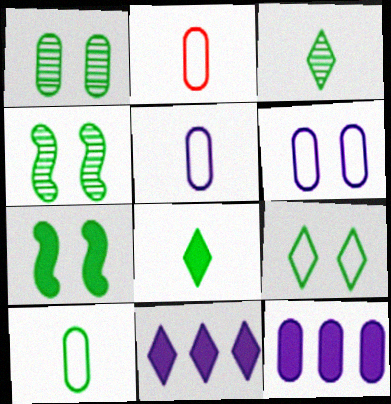[[1, 2, 12], 
[1, 7, 9], 
[2, 4, 11], 
[2, 5, 10]]